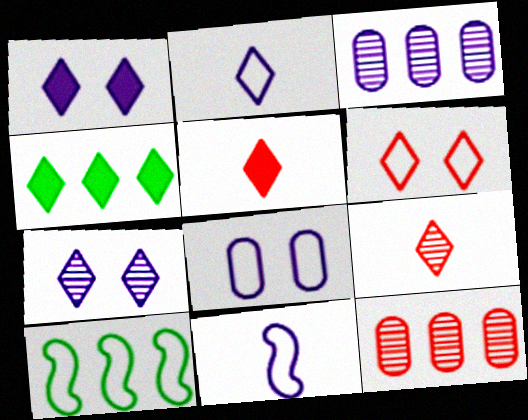[[1, 3, 11], 
[1, 4, 5]]